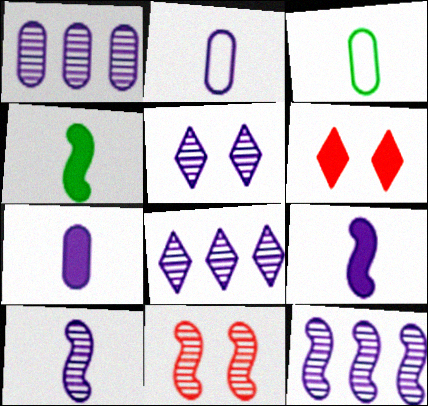[[1, 5, 10], 
[1, 8, 12], 
[3, 6, 12]]